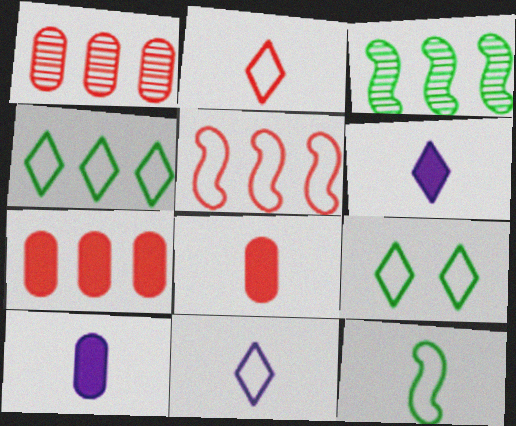[]